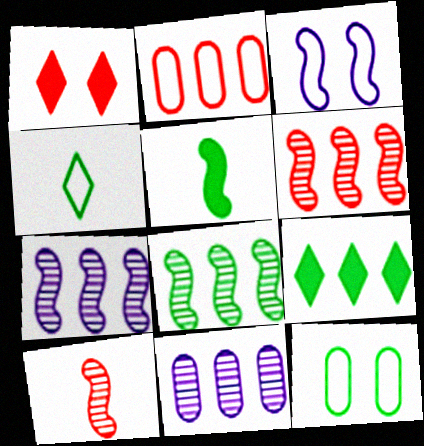[[1, 2, 10], 
[2, 3, 4], 
[2, 7, 9], 
[3, 5, 6], 
[6, 7, 8]]